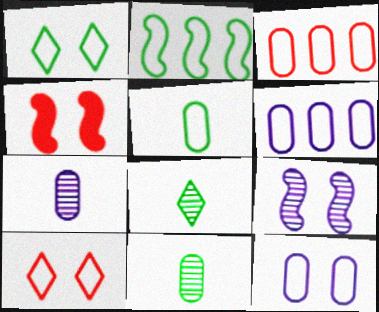[[1, 2, 5], 
[3, 5, 12], 
[4, 6, 8]]